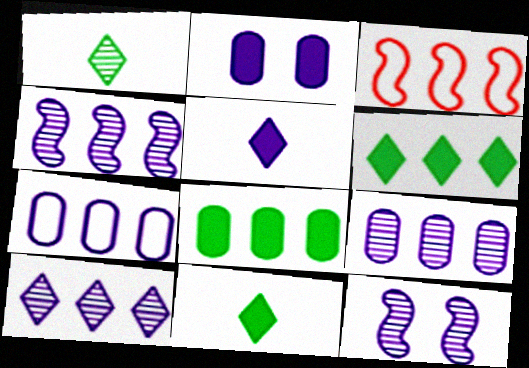[[1, 2, 3], 
[3, 6, 9], 
[3, 8, 10], 
[4, 9, 10], 
[5, 7, 12]]